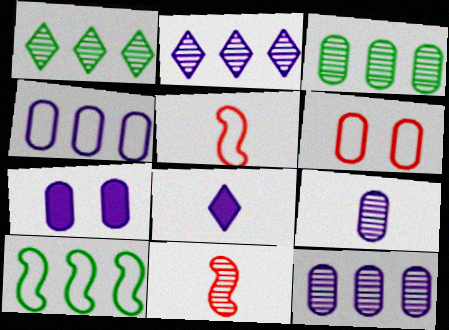[[1, 5, 7], 
[4, 7, 9]]